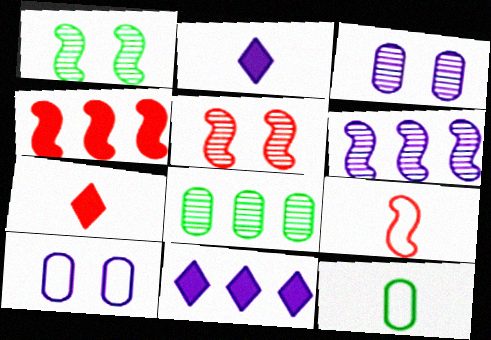[[2, 6, 10], 
[4, 5, 9], 
[5, 11, 12]]